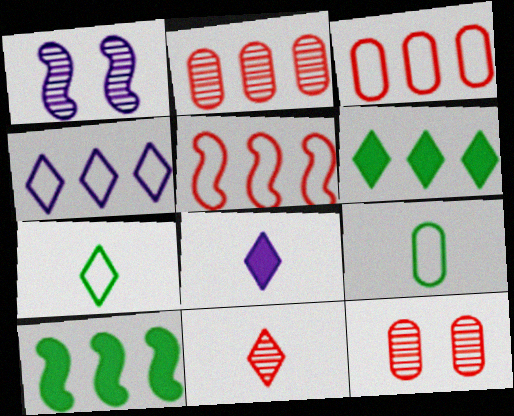[[2, 4, 10], 
[7, 8, 11]]